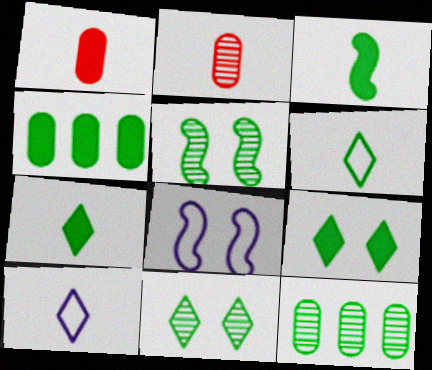[[2, 3, 10], 
[3, 4, 9], 
[4, 5, 6]]